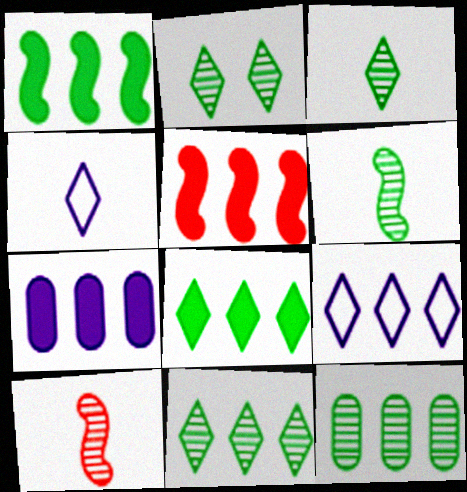[[2, 3, 11], 
[2, 6, 12], 
[5, 7, 8], 
[5, 9, 12]]